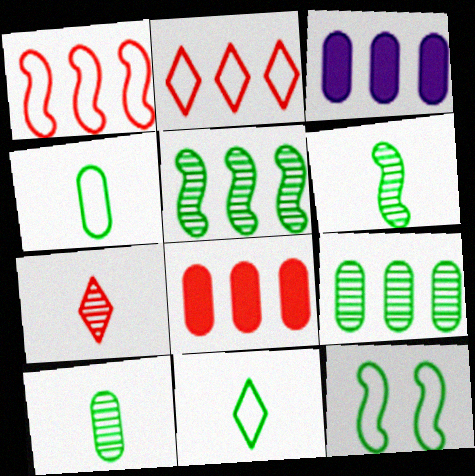[[2, 3, 5], 
[3, 7, 12]]